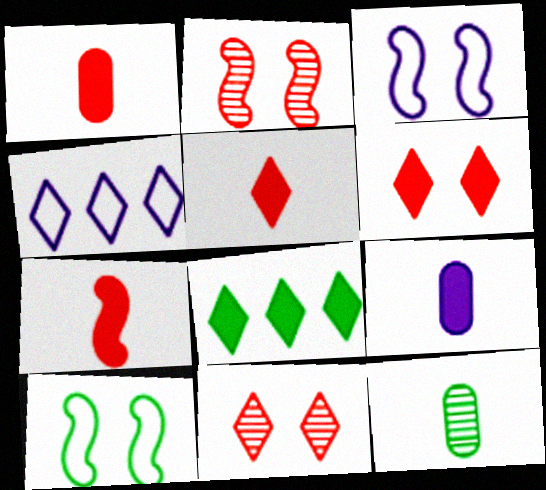[[1, 5, 7], 
[8, 10, 12]]